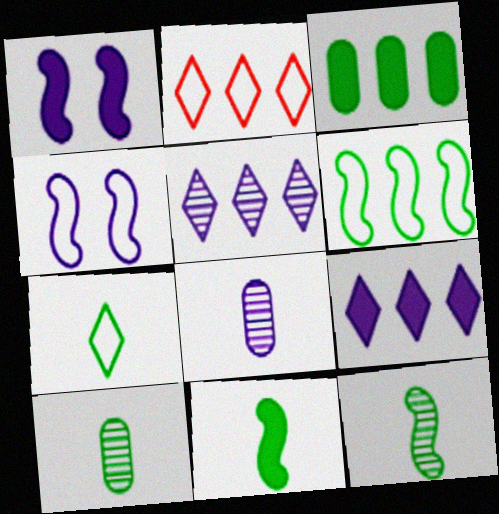[[1, 2, 10], 
[4, 8, 9], 
[7, 10, 11]]